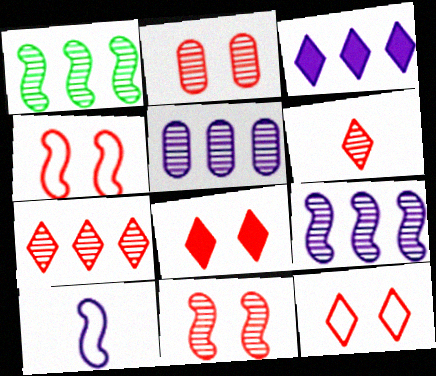[[1, 5, 7], 
[2, 4, 8]]